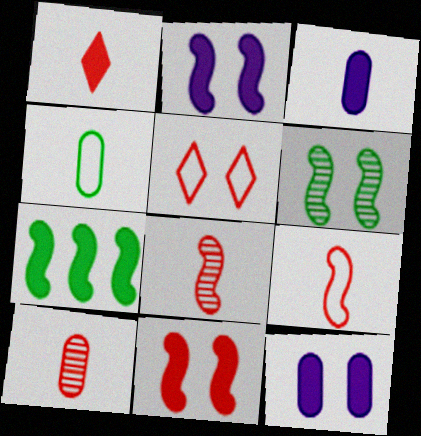[[1, 7, 12], 
[1, 9, 10], 
[3, 4, 10], 
[5, 6, 12]]